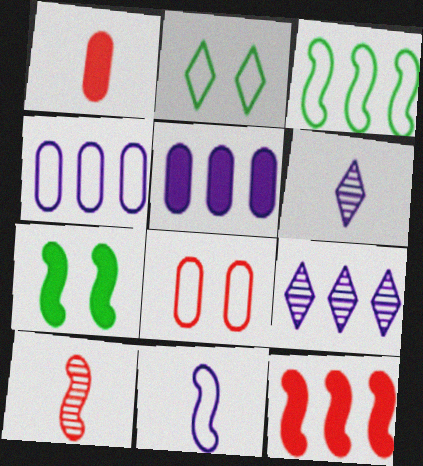[[2, 5, 10]]